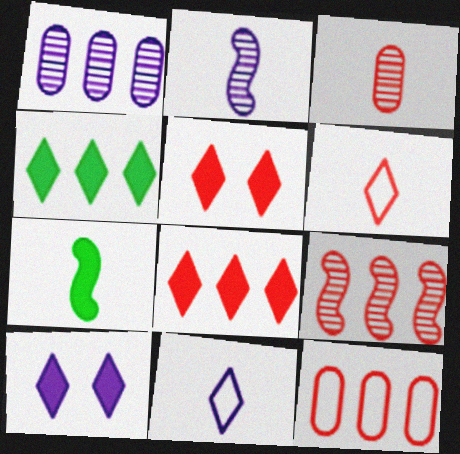[[3, 7, 11], 
[8, 9, 12]]